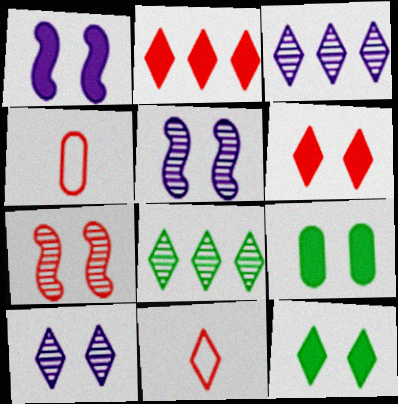[[1, 4, 8], 
[1, 6, 9], 
[2, 4, 7], 
[3, 11, 12]]